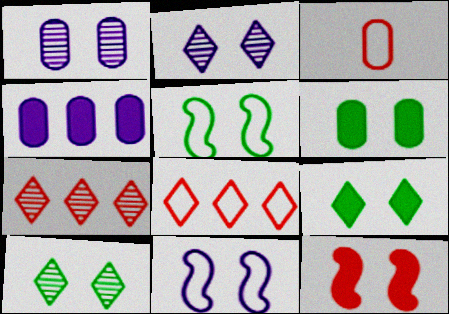[[3, 7, 12], 
[5, 6, 10]]